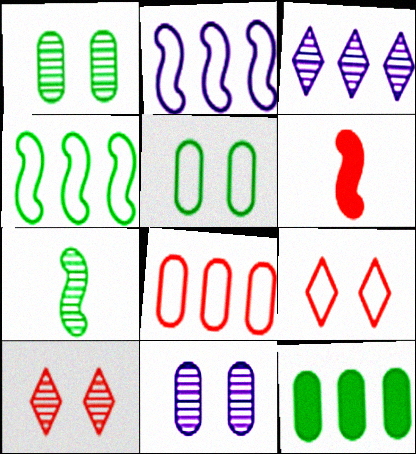[[3, 5, 6], 
[6, 8, 10]]